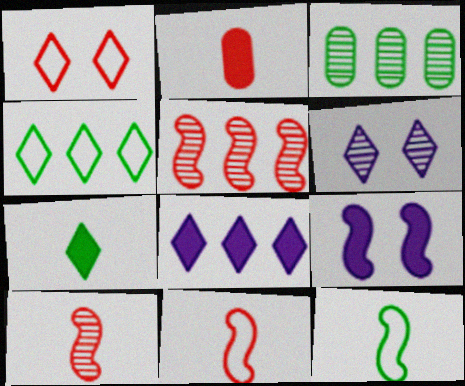[[1, 2, 5], 
[3, 6, 10], 
[5, 9, 12]]